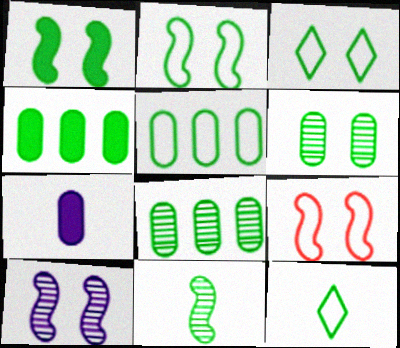[[1, 3, 6], 
[1, 8, 12], 
[1, 9, 10], 
[2, 5, 12], 
[3, 4, 11], 
[4, 5, 8]]